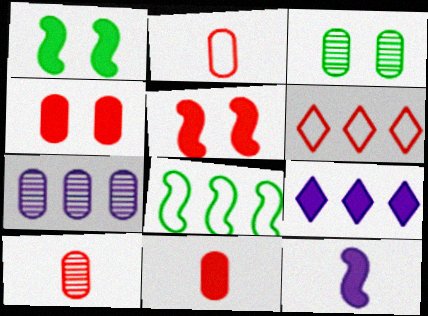[[1, 9, 11], 
[2, 10, 11], 
[3, 6, 12], 
[3, 7, 10], 
[5, 6, 10]]